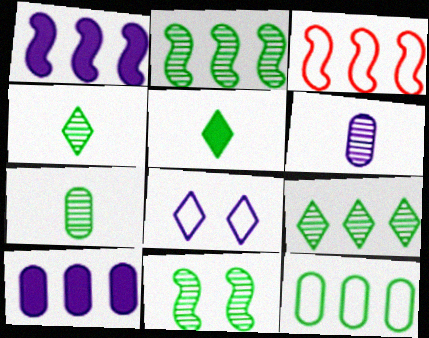[[1, 2, 3], 
[1, 6, 8], 
[3, 9, 10], 
[5, 11, 12], 
[7, 9, 11]]